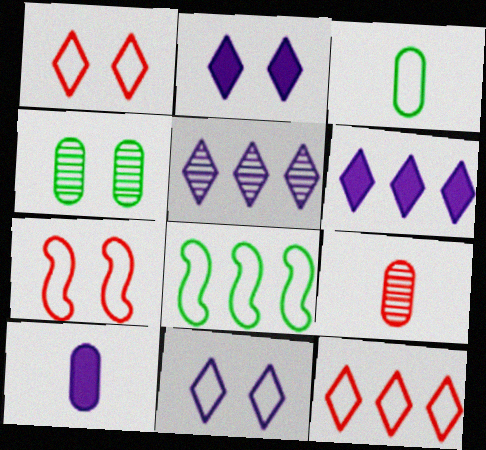[[2, 4, 7], 
[2, 8, 9], 
[3, 9, 10]]